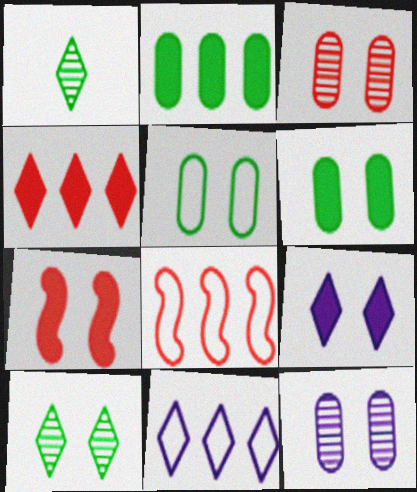[[6, 7, 9]]